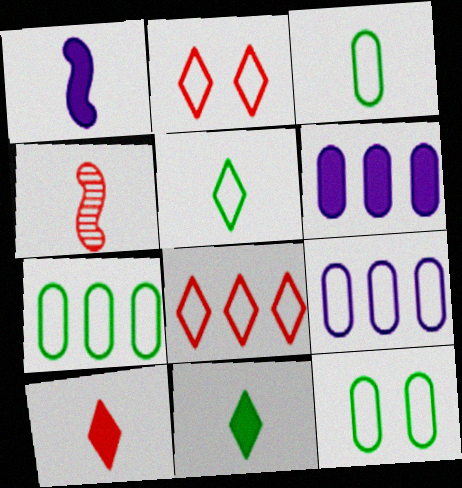[[3, 7, 12]]